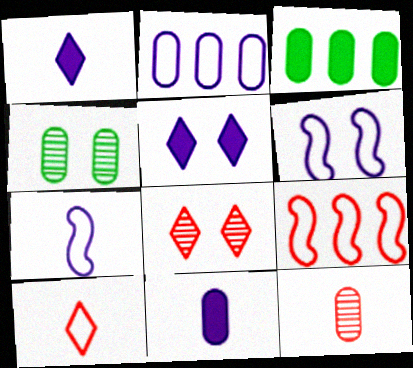[[1, 4, 9], 
[3, 7, 8]]